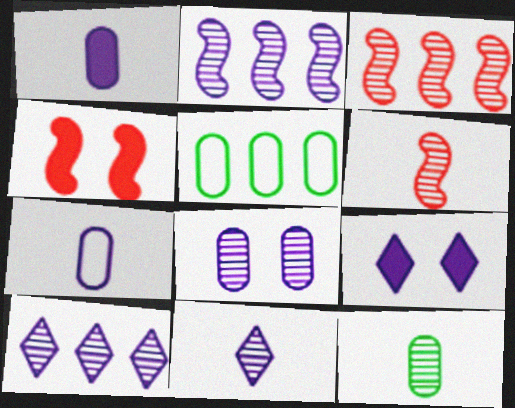[[2, 7, 9], 
[2, 8, 11], 
[4, 5, 11], 
[5, 6, 9], 
[6, 11, 12]]